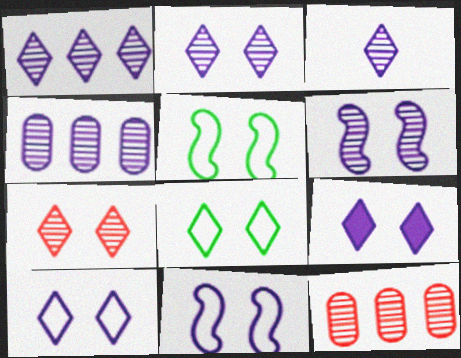[[1, 2, 3], 
[2, 9, 10], 
[3, 4, 6], 
[7, 8, 9]]